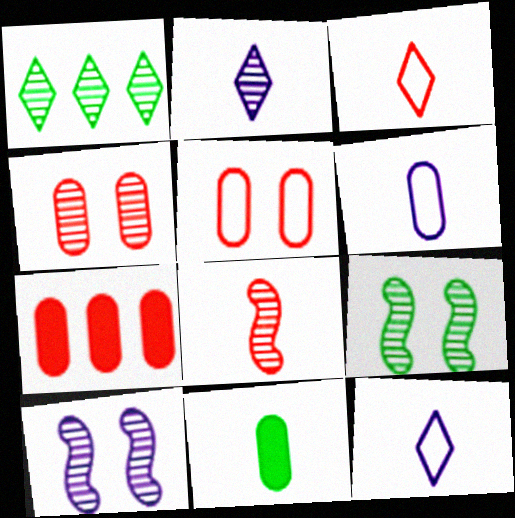[[7, 9, 12], 
[8, 11, 12]]